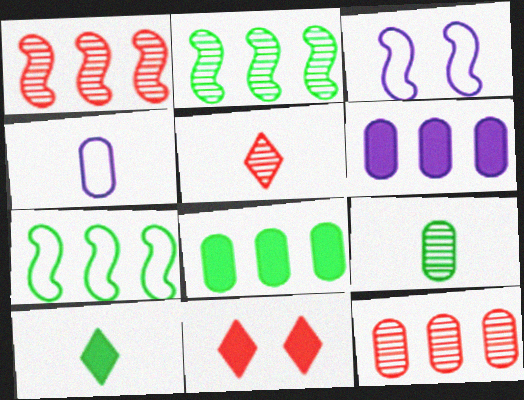[[2, 4, 11], 
[3, 5, 8], 
[3, 10, 12]]